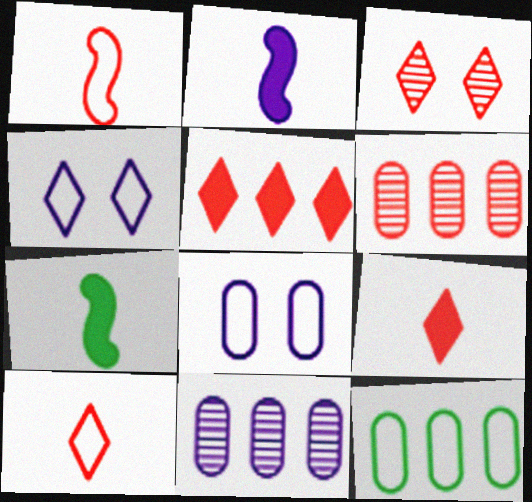[[1, 4, 12], 
[2, 3, 12], 
[2, 4, 11], 
[3, 5, 10], 
[4, 6, 7]]